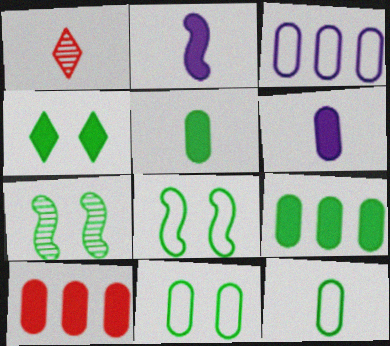[[1, 2, 12], 
[2, 4, 10], 
[4, 7, 11]]